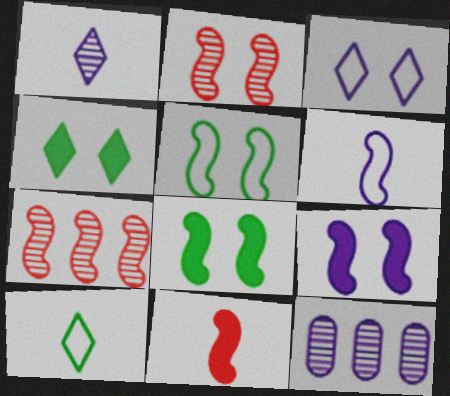[[2, 5, 9], 
[6, 7, 8]]